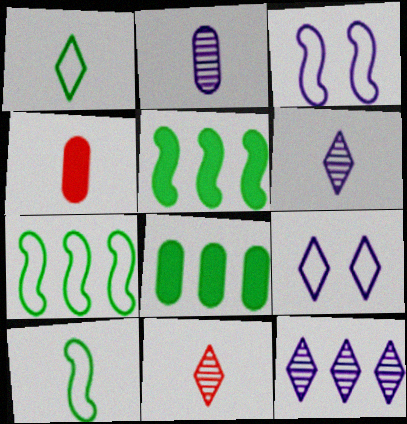[[3, 8, 11], 
[4, 6, 10]]